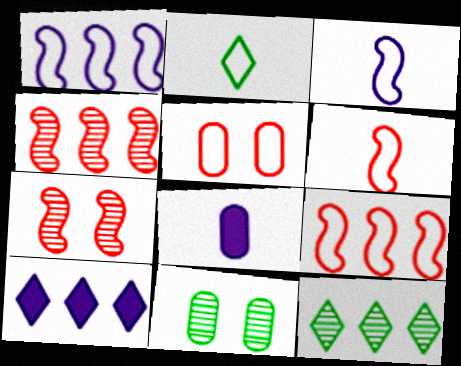[[1, 2, 5], 
[6, 10, 11]]